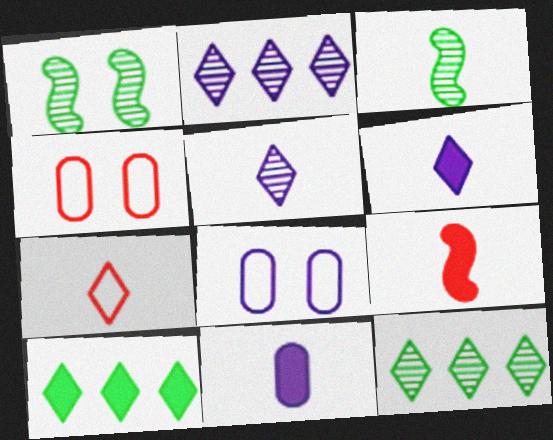[[3, 7, 11], 
[8, 9, 12]]